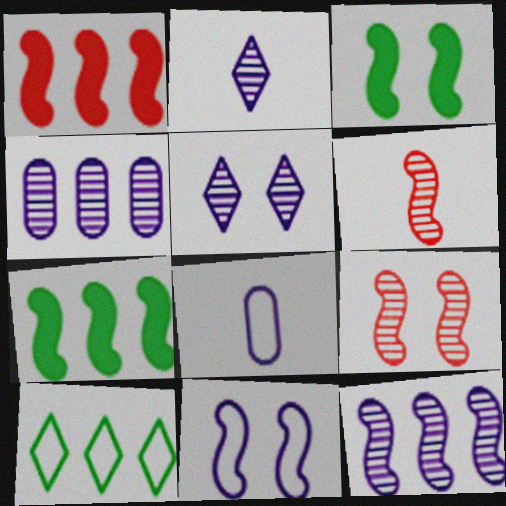[[1, 4, 10], 
[3, 9, 11], 
[6, 7, 11]]